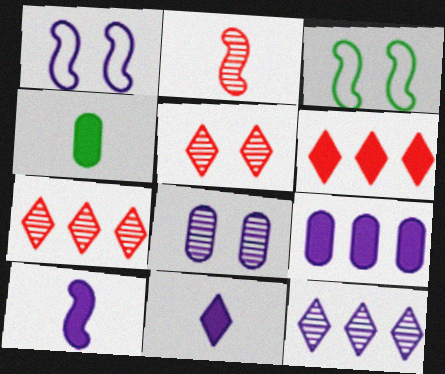[[1, 4, 7]]